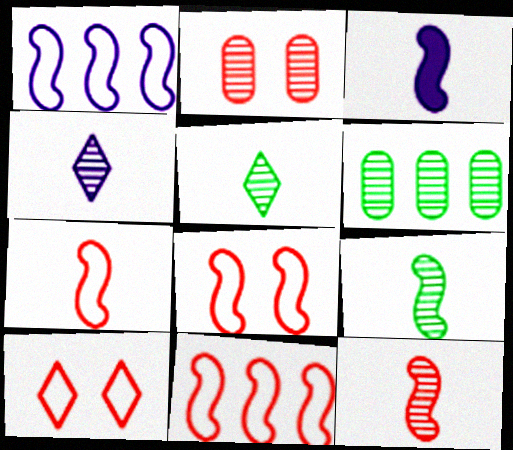[[3, 6, 10], 
[3, 7, 9], 
[7, 8, 11]]